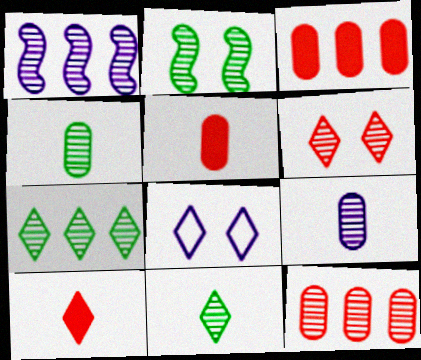[[1, 4, 6], 
[1, 7, 12], 
[2, 4, 7], 
[7, 8, 10]]